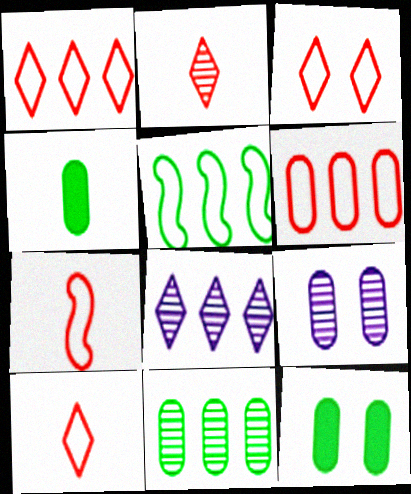[[1, 3, 10], 
[3, 6, 7], 
[4, 6, 9], 
[7, 8, 12]]